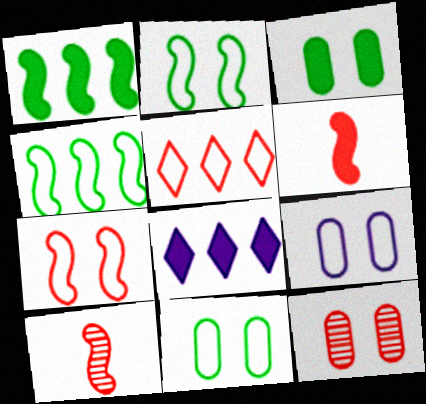[[3, 6, 8], 
[3, 9, 12], 
[5, 6, 12], 
[8, 10, 11]]